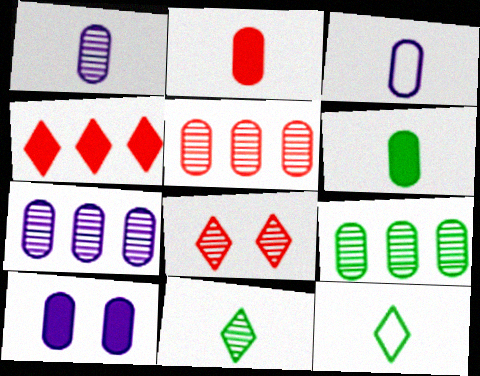[[3, 7, 10], 
[5, 7, 9]]